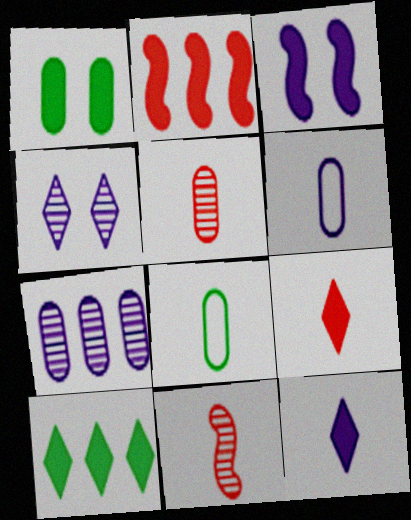[[1, 2, 12], 
[2, 4, 8], 
[8, 11, 12]]